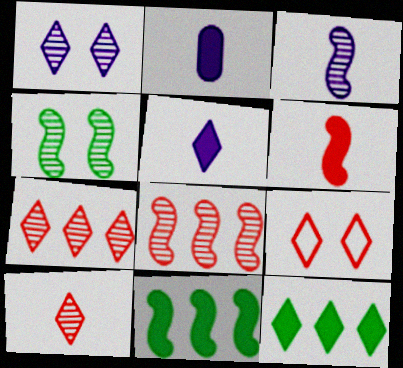[[3, 4, 8]]